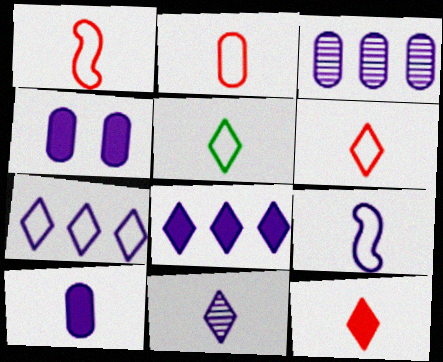[[1, 2, 6], 
[2, 5, 9], 
[5, 11, 12], 
[9, 10, 11]]